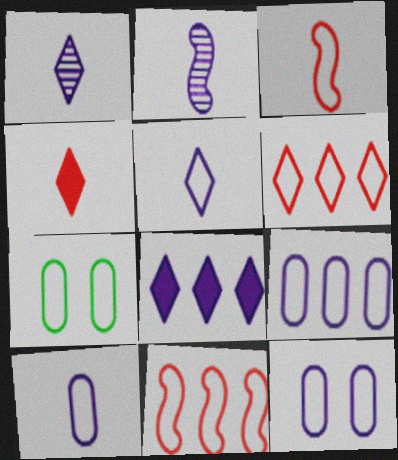[[2, 8, 12], 
[5, 7, 11], 
[9, 10, 12]]